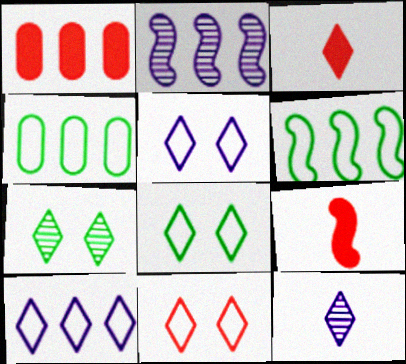[[3, 7, 10], 
[5, 8, 11]]